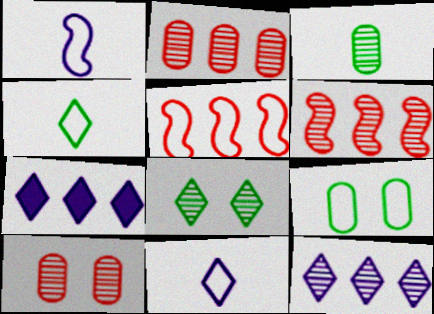[[5, 9, 11]]